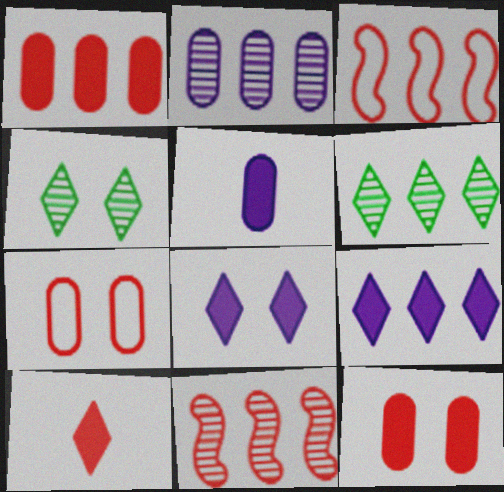[[2, 6, 11], 
[3, 4, 5], 
[7, 10, 11]]